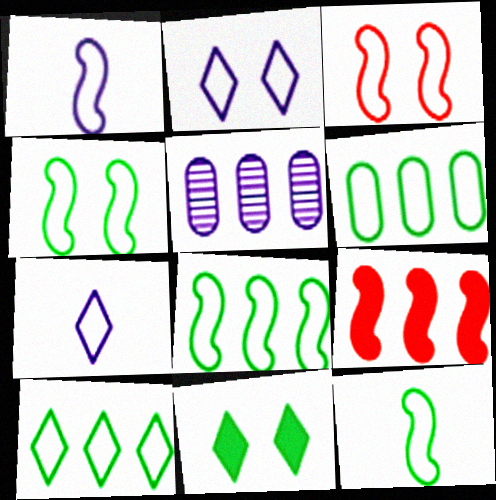[[1, 3, 8], 
[3, 6, 7], 
[4, 8, 12], 
[5, 9, 10], 
[6, 8, 10]]